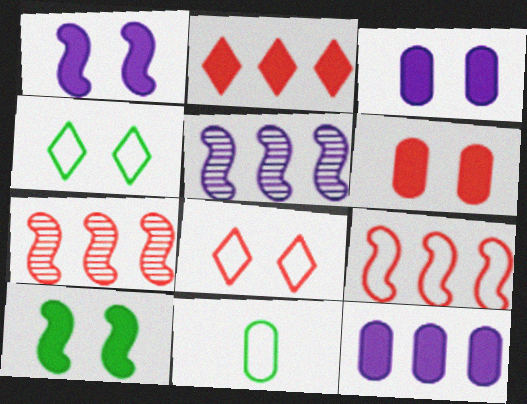[]